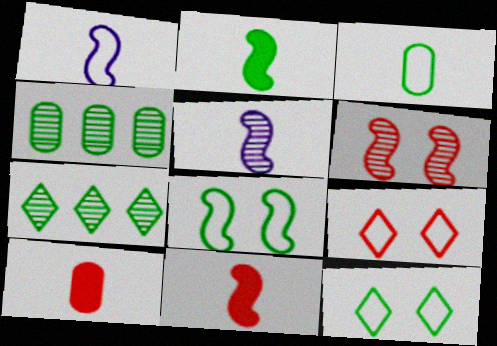[[2, 4, 12]]